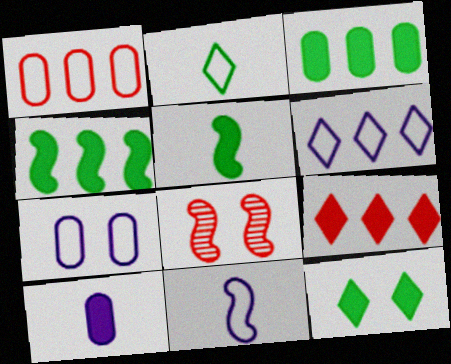[[3, 5, 12], 
[4, 8, 11], 
[6, 7, 11], 
[7, 8, 12]]